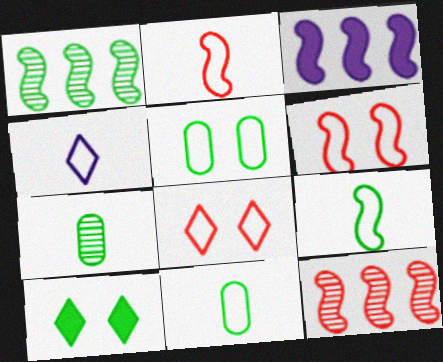[[1, 10, 11], 
[2, 4, 11], 
[3, 7, 8]]